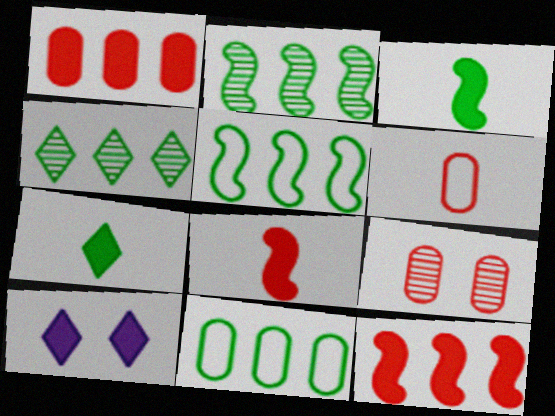[[1, 3, 10], 
[1, 6, 9], 
[2, 6, 10]]